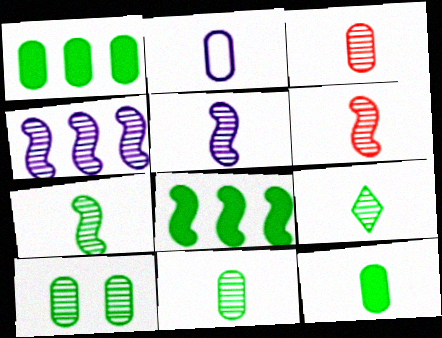[[2, 3, 12], 
[3, 5, 9], 
[5, 6, 7], 
[7, 9, 11]]